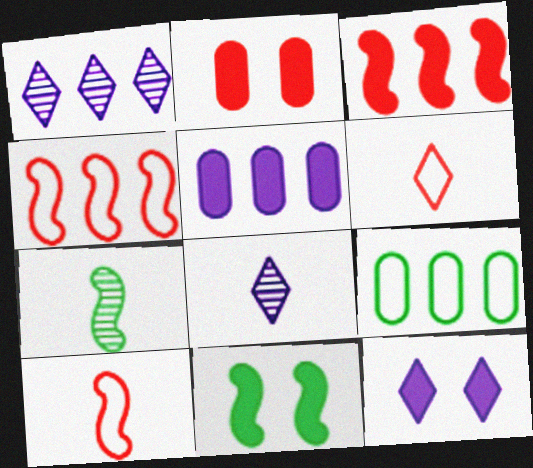[[1, 3, 9], 
[2, 11, 12]]